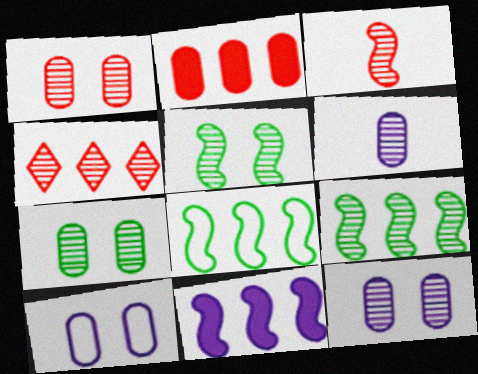[[1, 3, 4], 
[1, 7, 12], 
[4, 5, 6]]